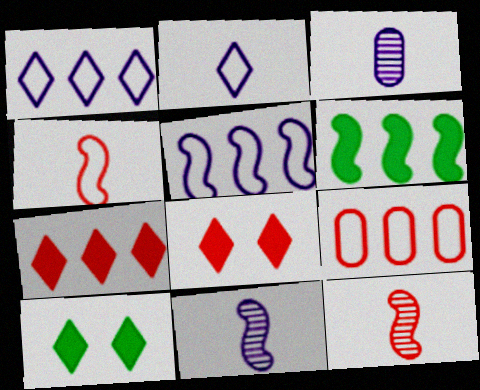[[8, 9, 12], 
[9, 10, 11]]